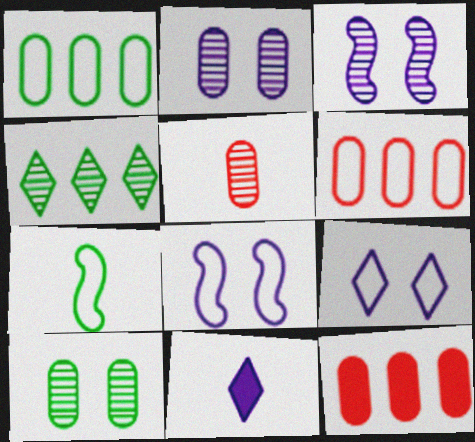[[3, 4, 5], 
[5, 7, 11], 
[6, 7, 9]]